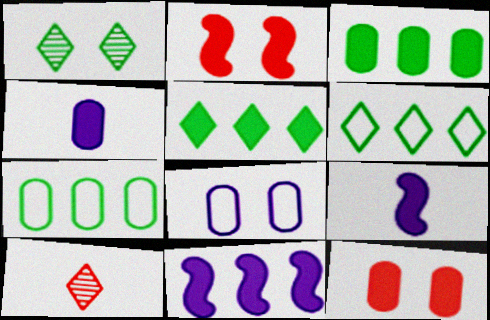[[1, 2, 8], 
[2, 4, 5], 
[3, 4, 12], 
[5, 9, 12]]